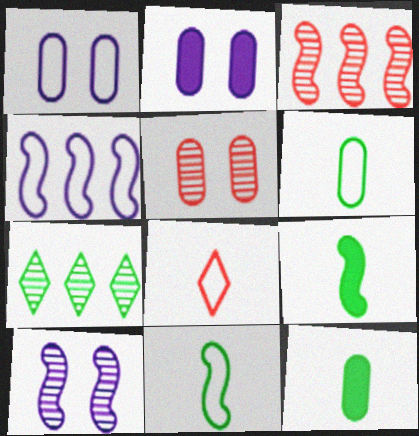[]